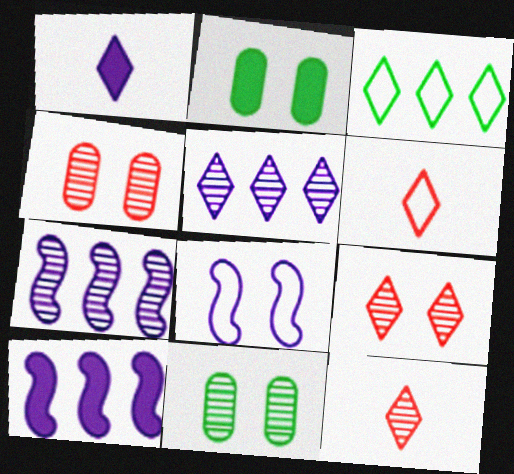[[1, 3, 9], 
[2, 6, 7], 
[2, 8, 9], 
[6, 10, 11], 
[7, 11, 12]]